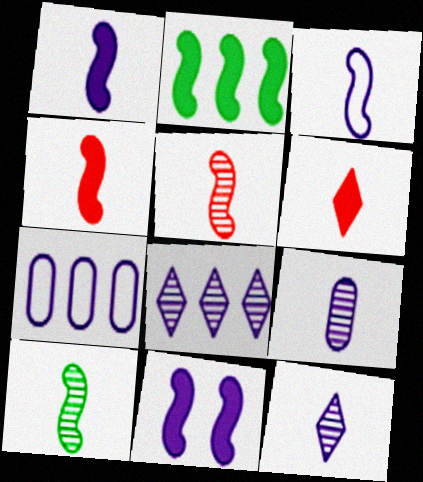[[2, 4, 11], 
[3, 4, 10], 
[7, 11, 12]]